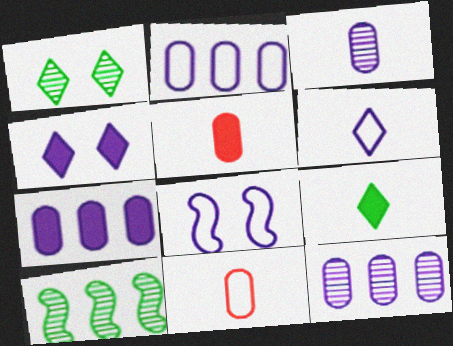[[2, 6, 8], 
[2, 7, 12], 
[4, 10, 11]]